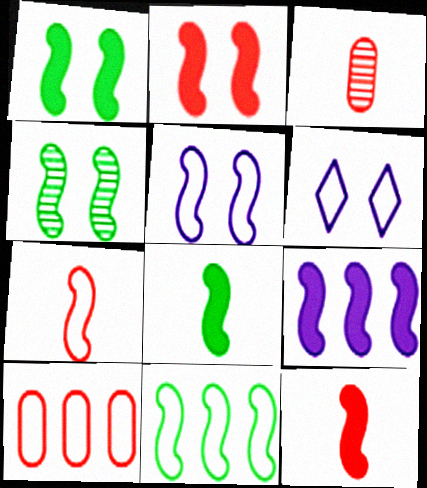[[1, 9, 12], 
[2, 4, 5], 
[2, 8, 9], 
[4, 7, 9], 
[4, 8, 11], 
[5, 7, 11]]